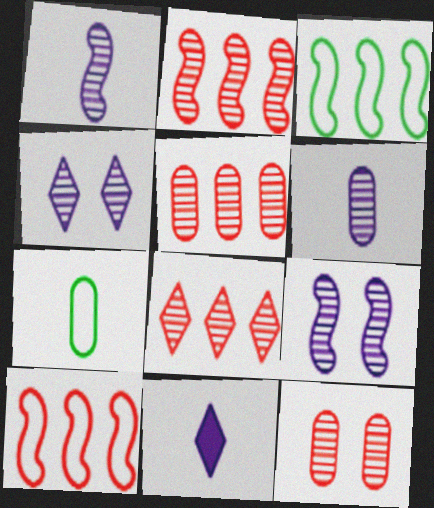[[2, 5, 8], 
[3, 11, 12]]